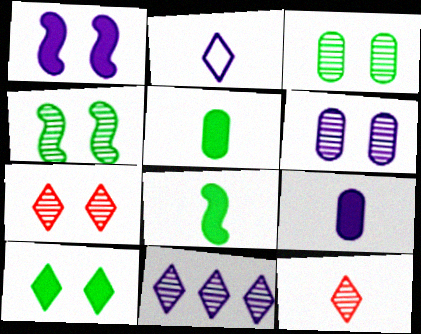[[4, 6, 7]]